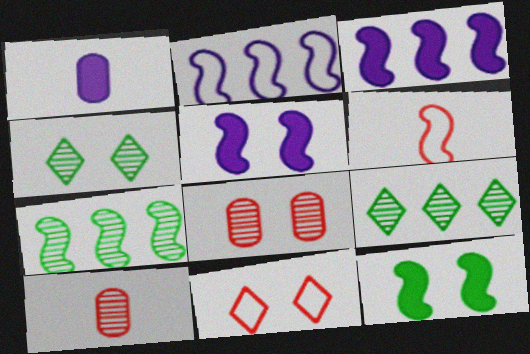[[1, 7, 11], 
[5, 6, 7]]